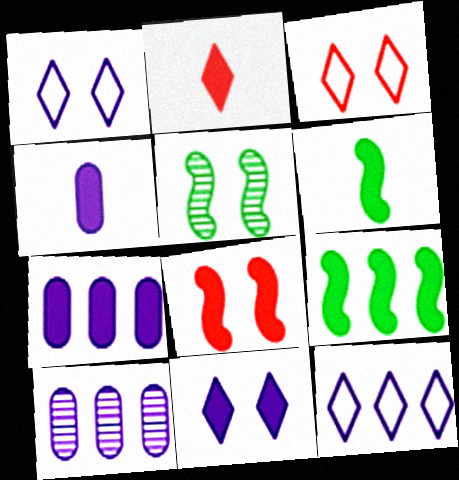[[2, 4, 6], 
[3, 6, 10]]